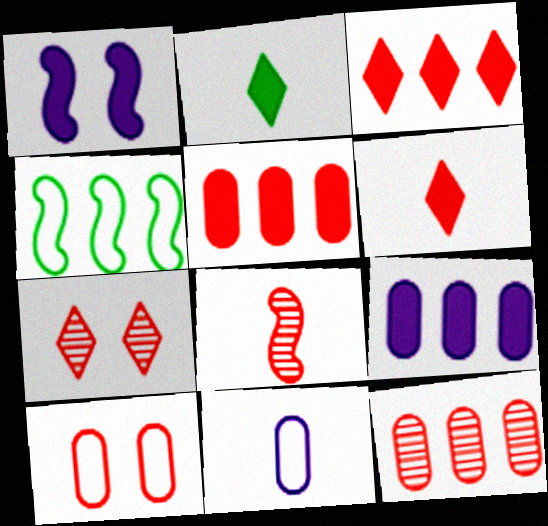[[1, 2, 5], 
[1, 4, 8], 
[2, 8, 11], 
[3, 8, 10], 
[7, 8, 12]]